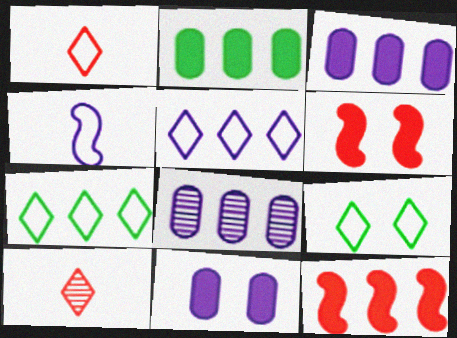[[1, 5, 9], 
[7, 8, 12]]